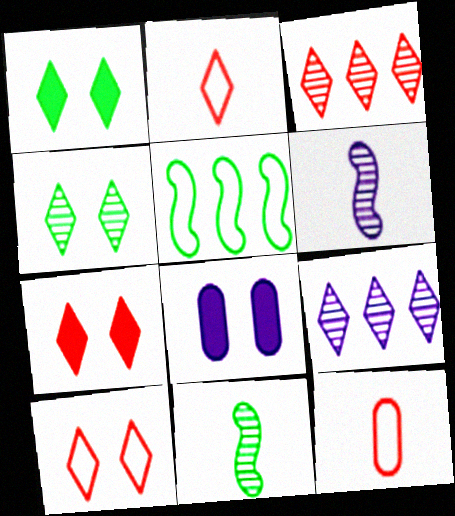[[1, 2, 9], 
[2, 3, 7]]